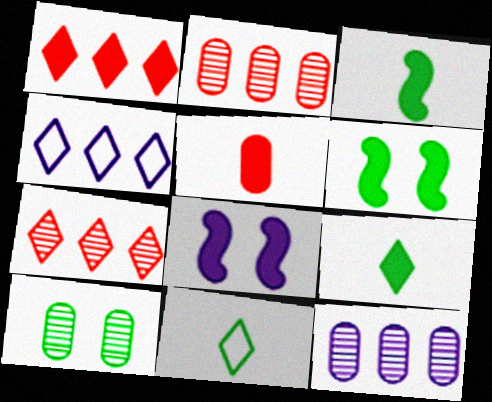[[2, 8, 11]]